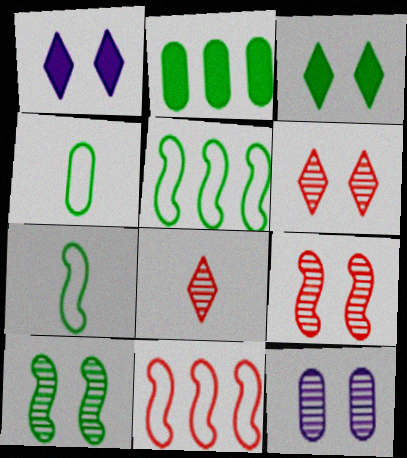[[6, 10, 12]]